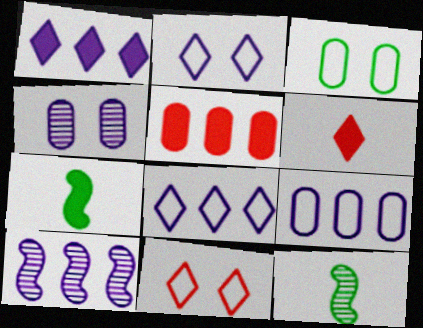[[1, 9, 10], 
[2, 5, 12], 
[3, 6, 10]]